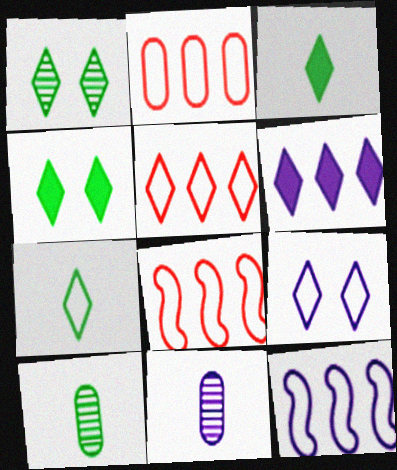[[2, 5, 8], 
[4, 8, 11], 
[5, 7, 9]]